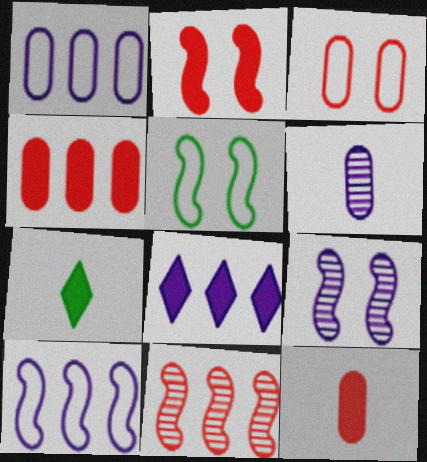[[2, 5, 9]]